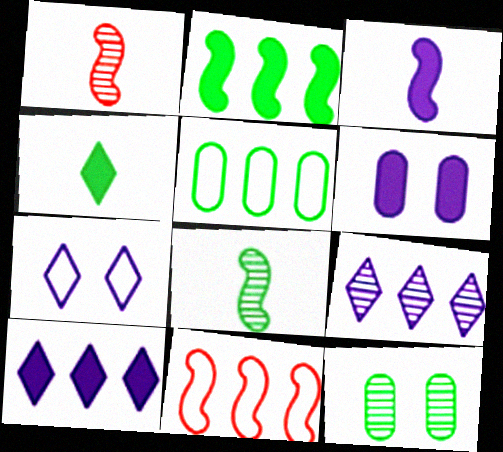[[1, 9, 12], 
[3, 6, 10]]